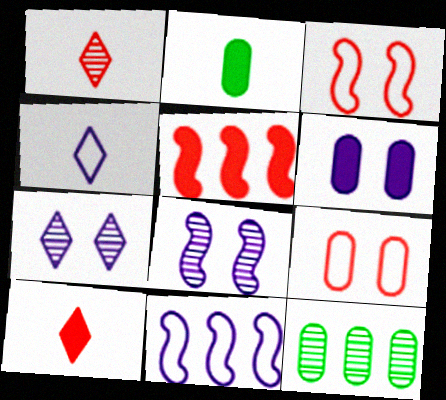[[1, 5, 9], 
[1, 8, 12]]